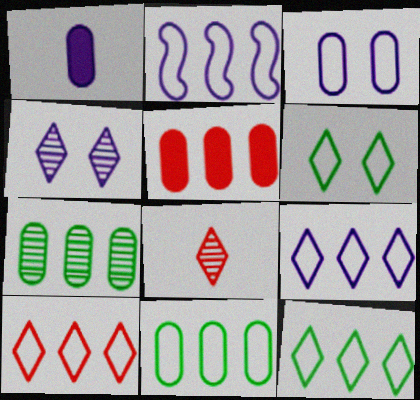[[1, 2, 4], 
[2, 10, 11], 
[9, 10, 12]]